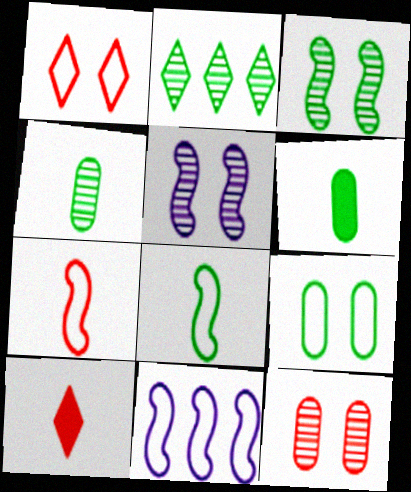[[2, 3, 4]]